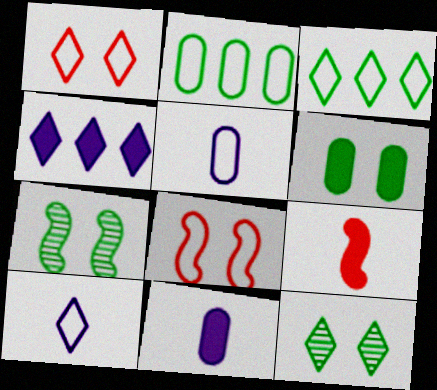[[1, 3, 10], 
[2, 8, 10], 
[3, 5, 8], 
[4, 6, 9]]